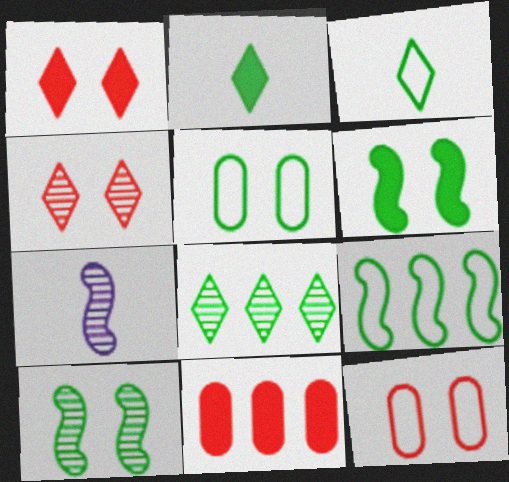[[3, 5, 9]]